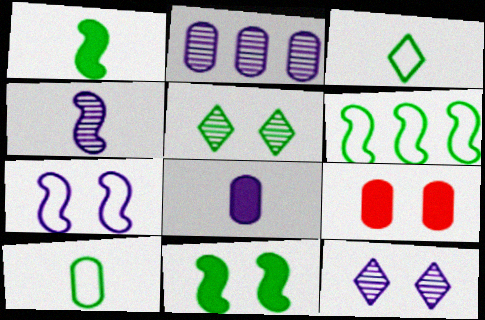[[2, 4, 12], 
[2, 9, 10], 
[5, 7, 9]]